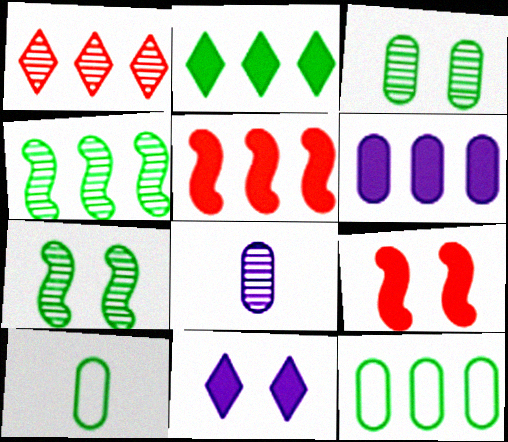[[1, 7, 8], 
[2, 4, 12], 
[2, 5, 6], 
[2, 7, 10]]